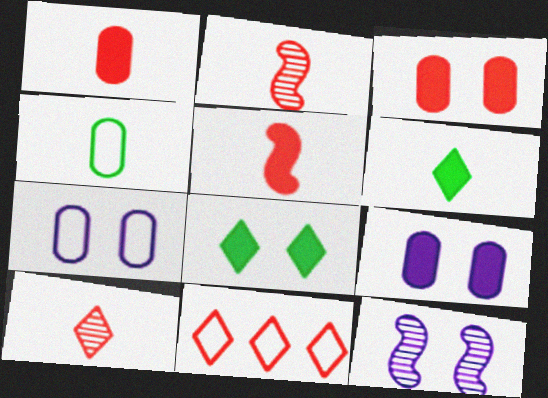[[2, 3, 11]]